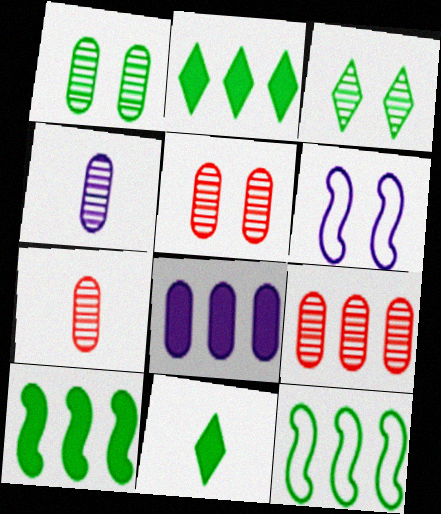[[1, 4, 9], 
[1, 11, 12], 
[2, 6, 7], 
[5, 7, 9], 
[6, 9, 11]]